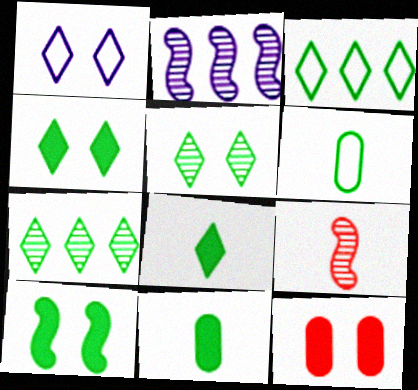[[3, 5, 8], 
[6, 7, 10]]